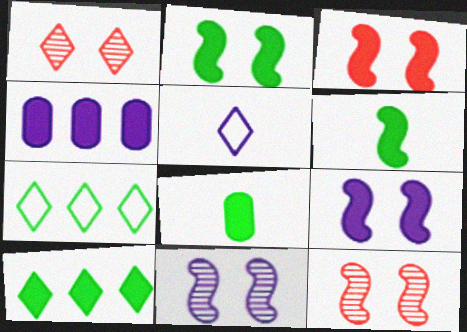[[1, 5, 10], 
[2, 3, 9], 
[2, 8, 10], 
[4, 5, 11]]